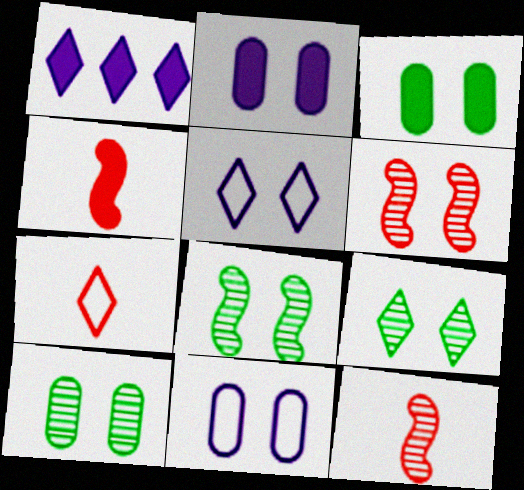[[1, 3, 4], 
[1, 7, 9], 
[3, 5, 6], 
[8, 9, 10]]